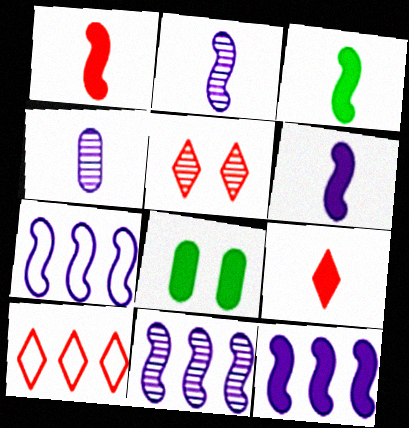[[1, 3, 6], 
[2, 8, 10], 
[5, 9, 10], 
[7, 11, 12], 
[8, 9, 12]]